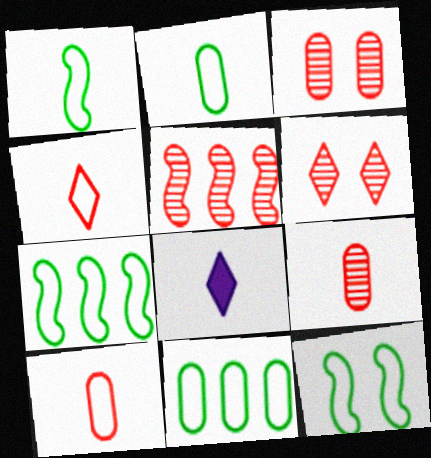[[1, 7, 12], 
[1, 8, 9], 
[3, 7, 8], 
[5, 6, 9]]